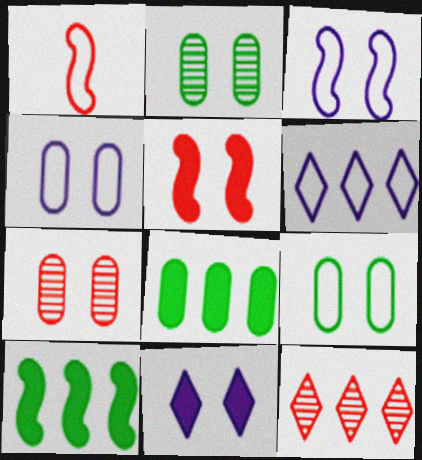[[1, 6, 9]]